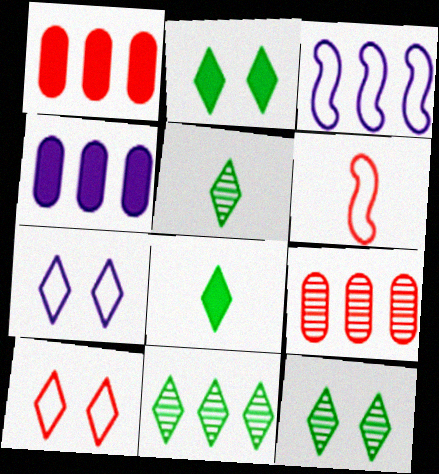[[1, 3, 11], 
[4, 6, 12], 
[5, 11, 12]]